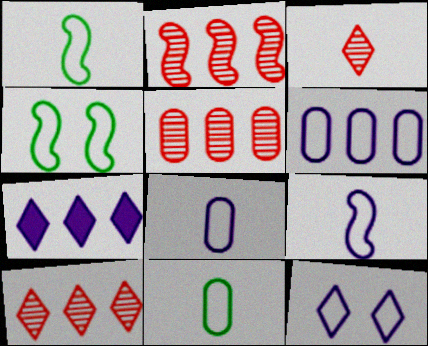[[2, 5, 10], 
[6, 9, 12]]